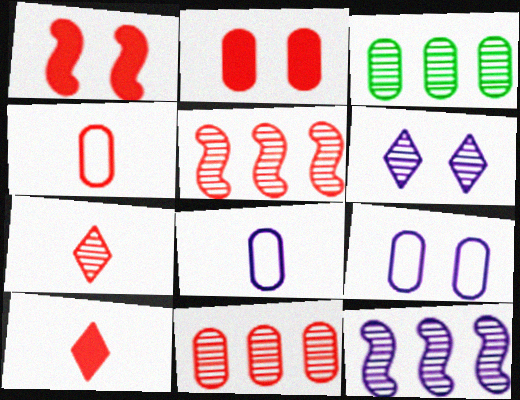[[2, 3, 8], 
[2, 4, 11]]